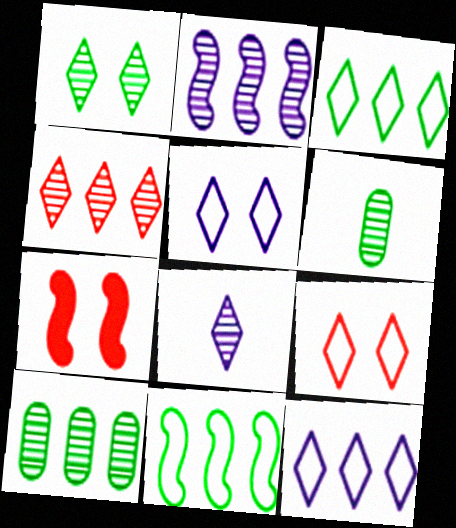[[1, 4, 8], 
[2, 4, 10], 
[6, 7, 12]]